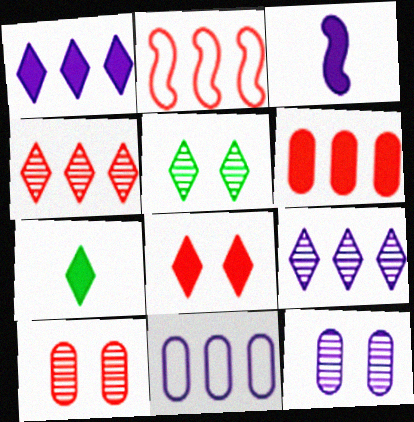[[1, 7, 8], 
[2, 4, 6], 
[2, 7, 12]]